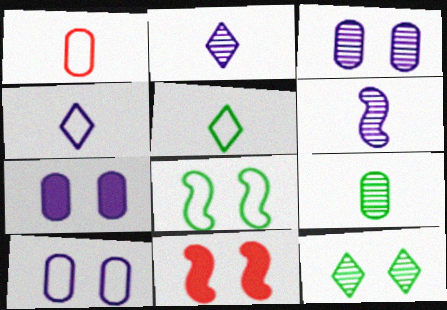[[3, 7, 10], 
[10, 11, 12]]